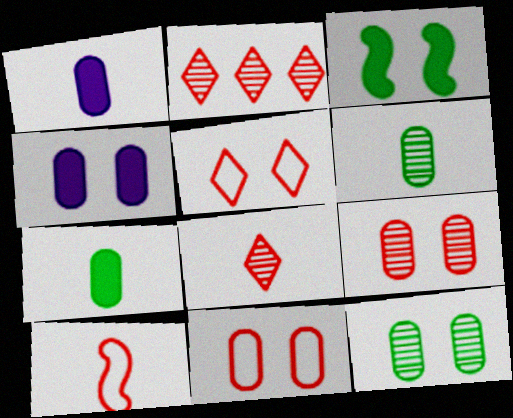[[4, 11, 12]]